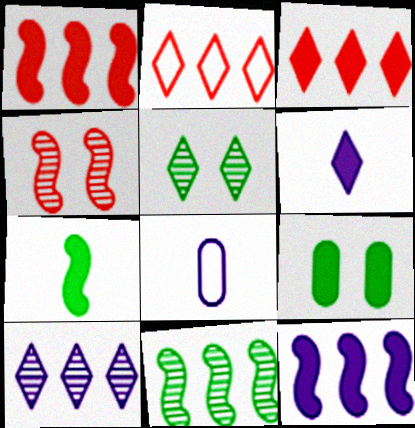[[1, 5, 8], 
[1, 6, 9], 
[2, 5, 6]]